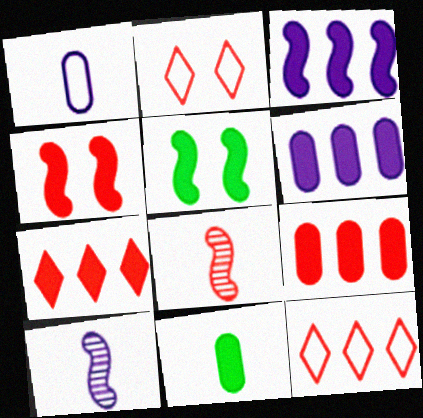[[2, 8, 9]]